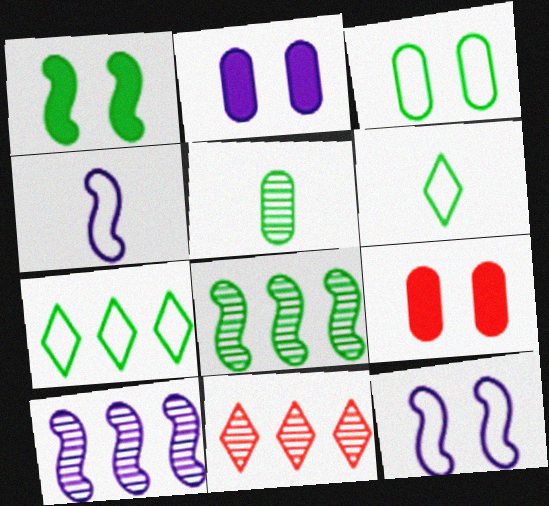[[1, 5, 7], 
[6, 9, 10]]